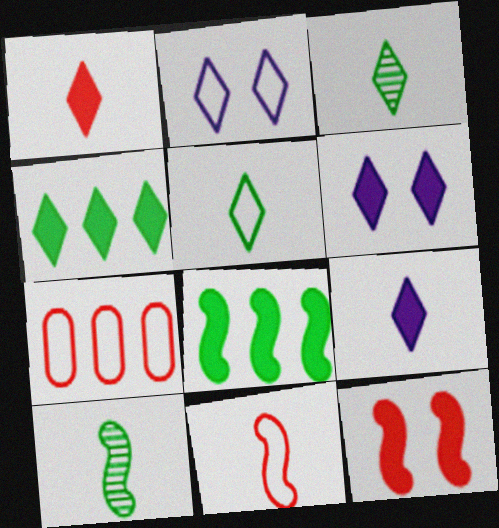[[1, 4, 6], 
[6, 7, 10]]